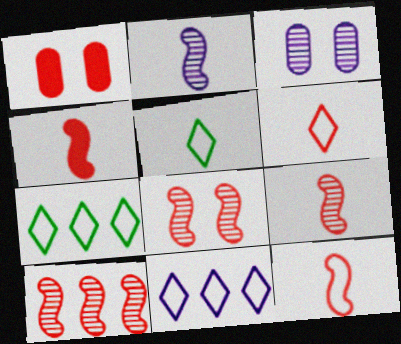[[1, 2, 7], 
[1, 6, 10], 
[3, 4, 7], 
[4, 9, 12], 
[8, 9, 10]]